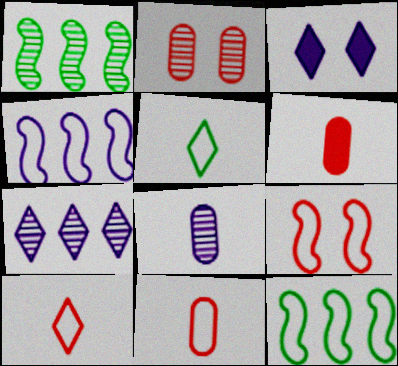[[1, 3, 11], 
[3, 4, 8]]